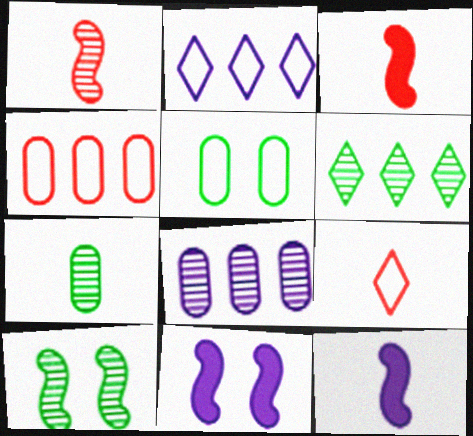[[6, 7, 10], 
[7, 9, 12]]